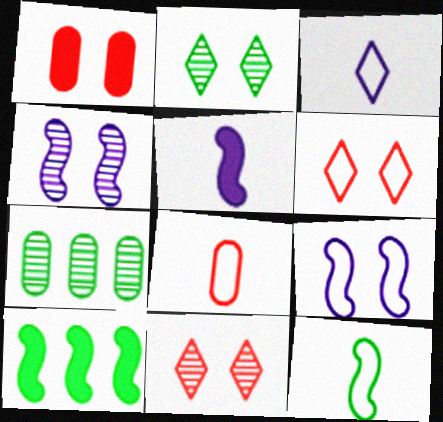[[1, 2, 9], 
[3, 8, 12], 
[5, 6, 7]]